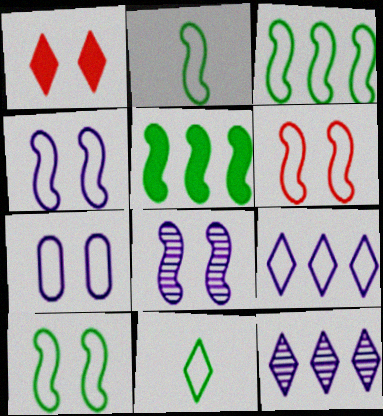[[1, 11, 12], 
[2, 3, 10], 
[4, 6, 10]]